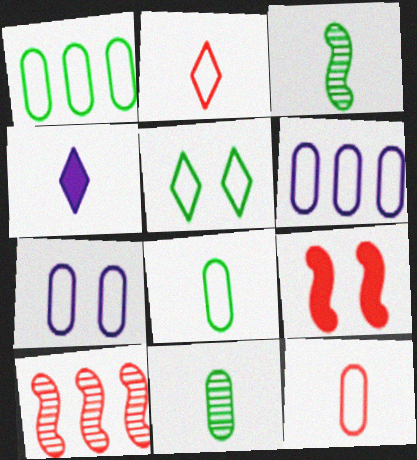[[1, 7, 12], 
[3, 4, 12]]